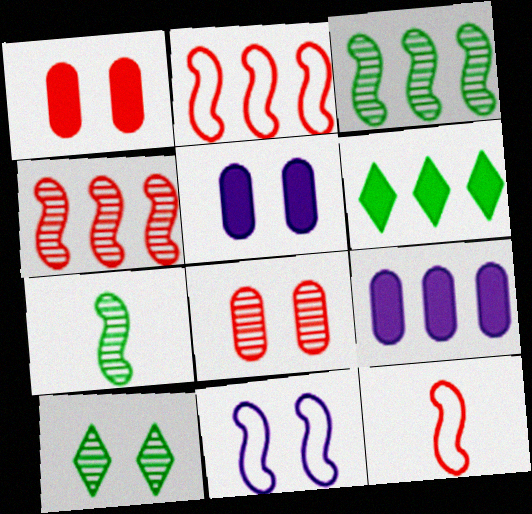[[1, 10, 11], 
[9, 10, 12]]